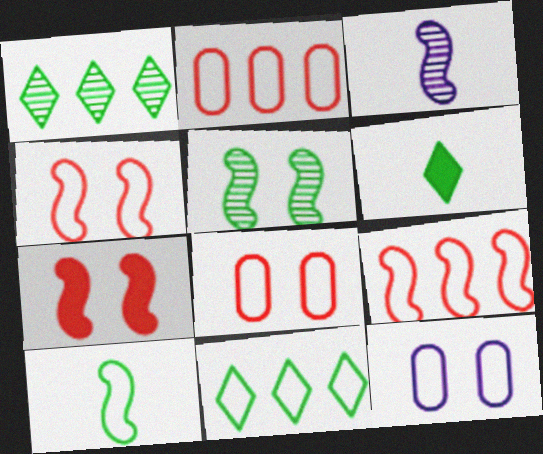[]